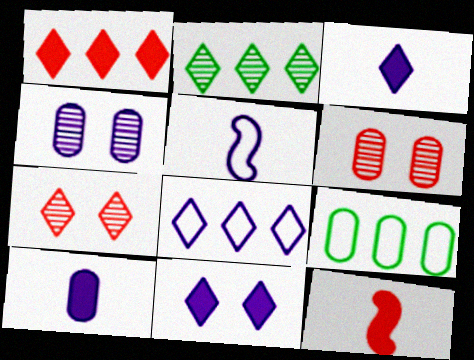[[1, 2, 8], 
[6, 9, 10]]